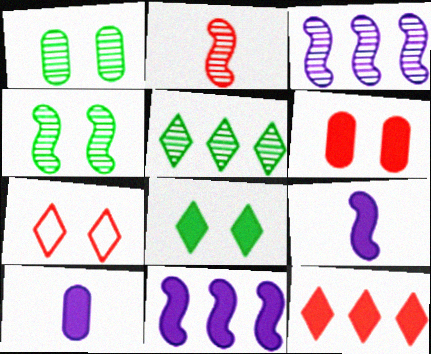[[2, 3, 4]]